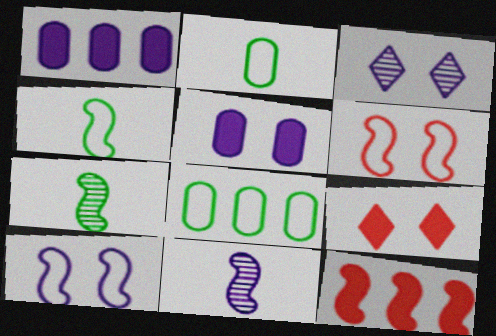[[2, 3, 12], 
[3, 5, 10], 
[7, 10, 12], 
[8, 9, 11]]